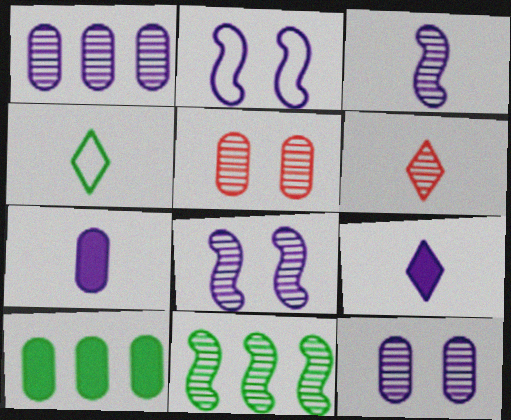[[1, 2, 9], 
[2, 6, 10], 
[4, 6, 9], 
[6, 11, 12]]